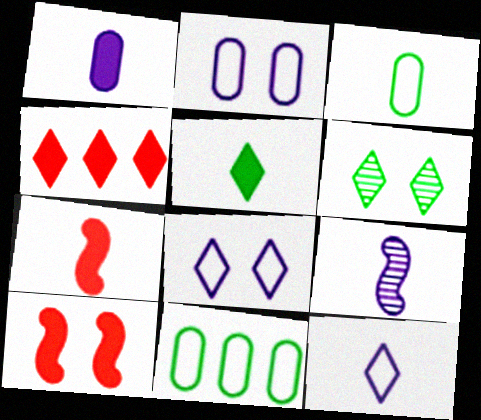[[1, 5, 7], 
[1, 9, 12], 
[2, 6, 10], 
[4, 6, 12]]